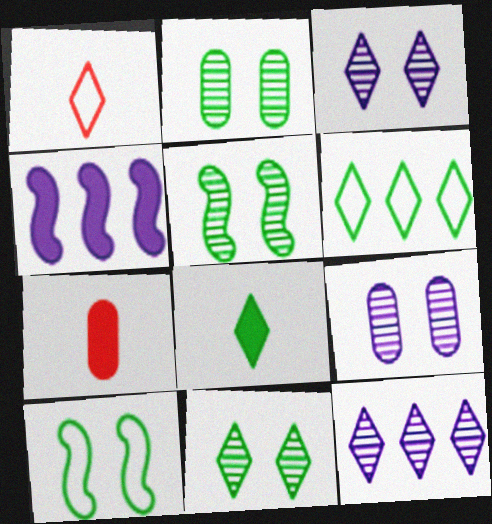[[1, 2, 4], 
[2, 5, 11], 
[6, 8, 11], 
[7, 10, 12]]